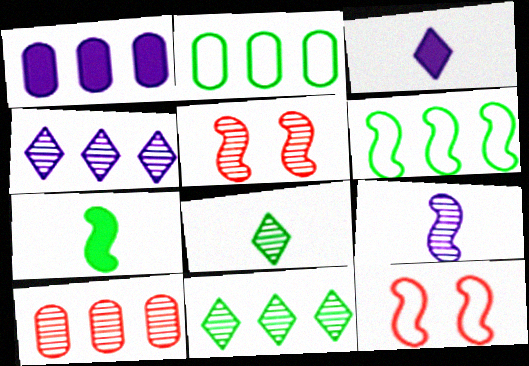[[1, 2, 10], 
[1, 8, 12], 
[2, 3, 5]]